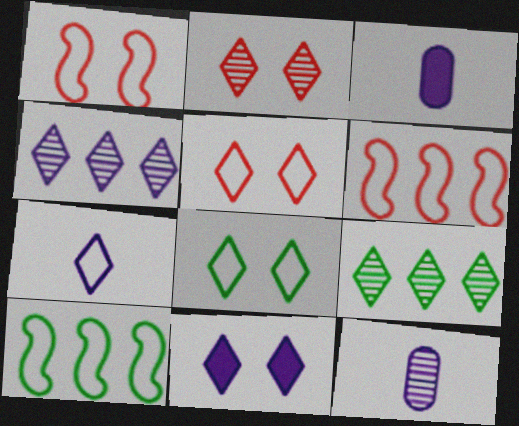[[1, 3, 9], 
[2, 3, 10], 
[2, 8, 11], 
[4, 7, 11]]